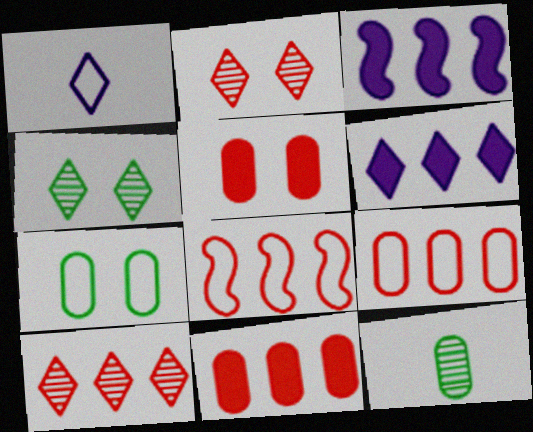[[1, 7, 8], 
[8, 10, 11]]